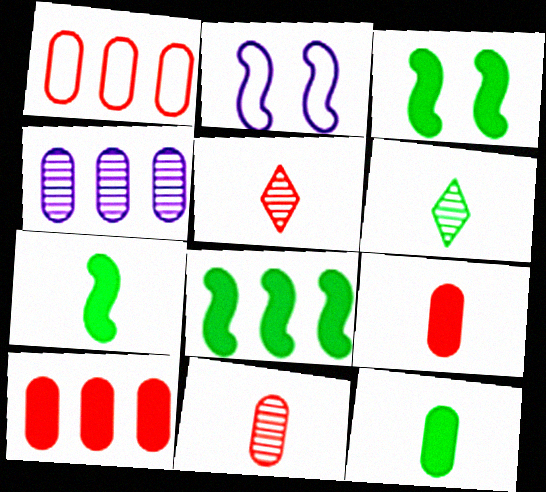[[2, 6, 10], 
[3, 7, 8]]